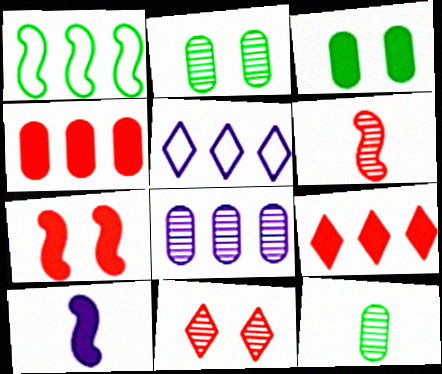[[1, 8, 9], 
[3, 5, 6], 
[3, 9, 10], 
[5, 7, 12]]